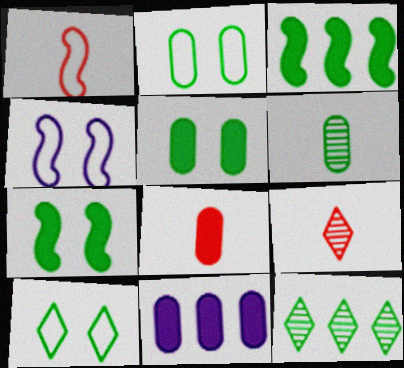[[1, 8, 9], 
[3, 6, 10], 
[4, 8, 12], 
[5, 8, 11]]